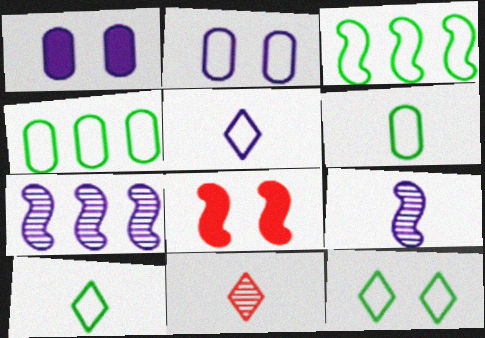[[1, 3, 11], 
[1, 5, 7], 
[3, 6, 12], 
[3, 8, 9]]